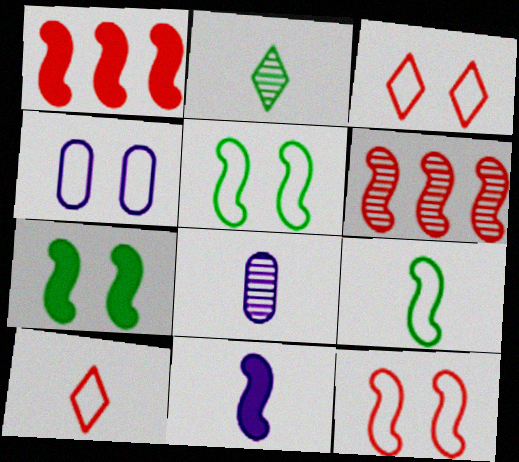[[1, 2, 4], 
[1, 7, 11], 
[3, 4, 5], 
[5, 6, 11]]